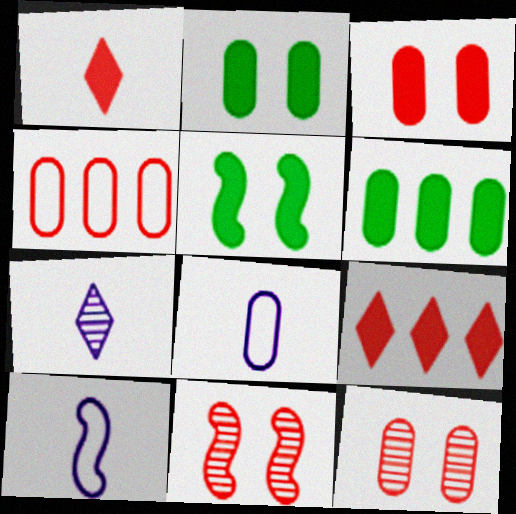[[1, 4, 11], 
[4, 5, 7], 
[6, 8, 12]]